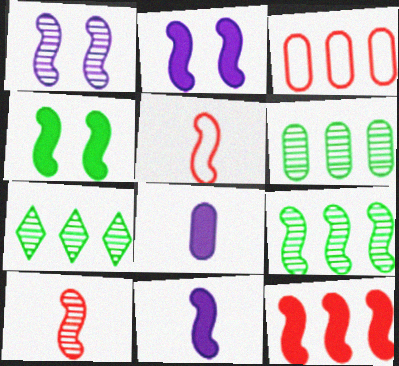[[1, 9, 10], 
[2, 5, 9], 
[4, 11, 12], 
[6, 7, 9]]